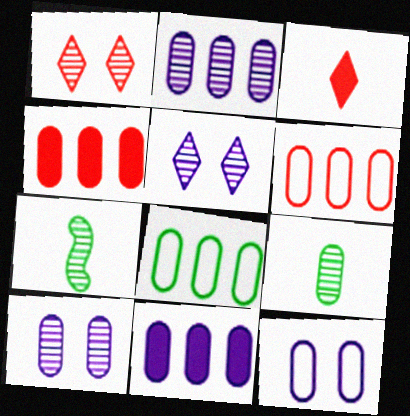[[1, 2, 7], 
[2, 4, 8], 
[4, 9, 12]]